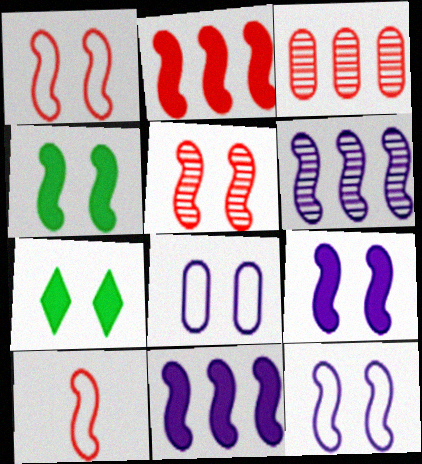[[2, 5, 10], 
[4, 5, 12], 
[4, 6, 10], 
[5, 7, 8]]